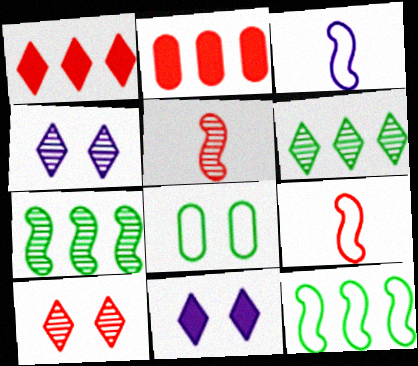[[2, 9, 10]]